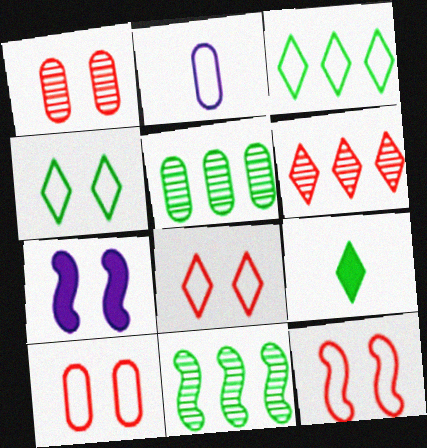[[1, 4, 7], 
[2, 3, 12], 
[8, 10, 12]]